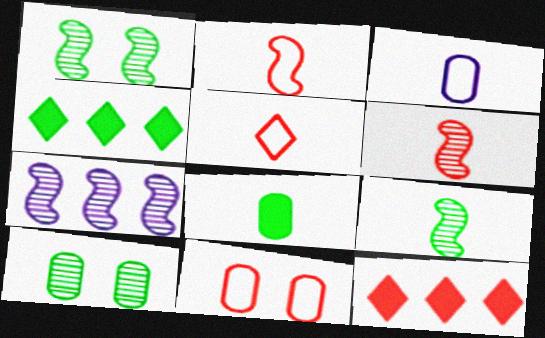[[1, 3, 12], 
[1, 6, 7], 
[6, 11, 12]]